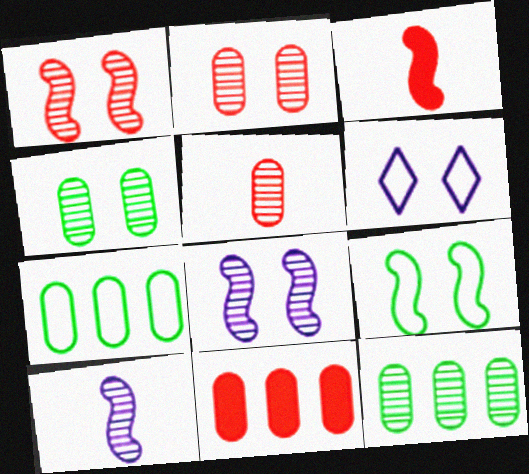[[3, 6, 12]]